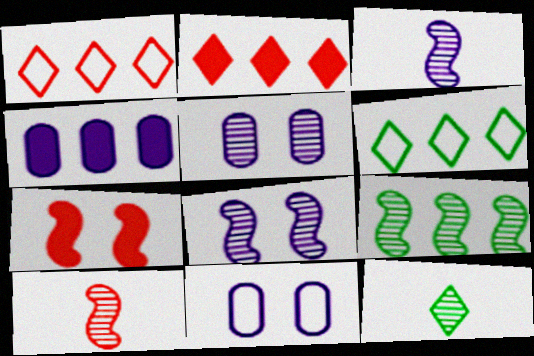[[1, 4, 9], 
[8, 9, 10]]